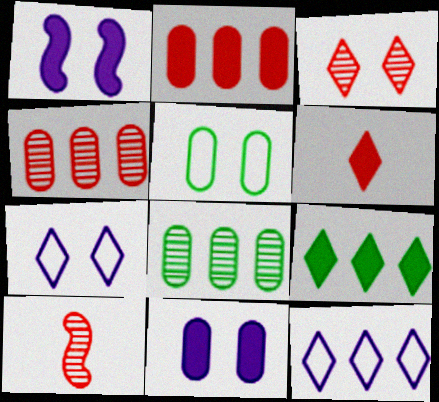[[1, 3, 5], 
[3, 4, 10]]